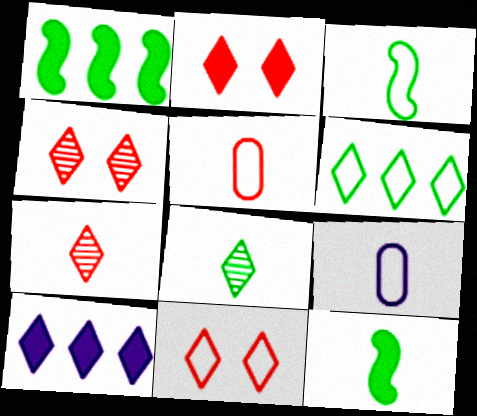[[1, 4, 9], 
[2, 4, 11], 
[7, 9, 12], 
[8, 10, 11]]